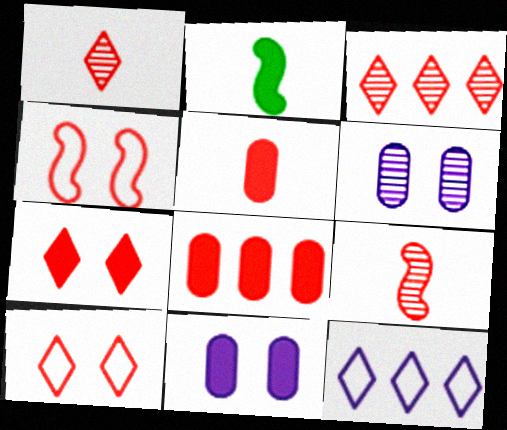[[1, 4, 8], 
[3, 4, 5], 
[8, 9, 10]]